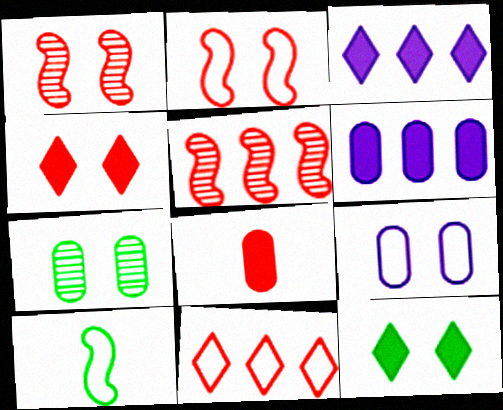[[1, 8, 11], 
[1, 9, 12], 
[9, 10, 11]]